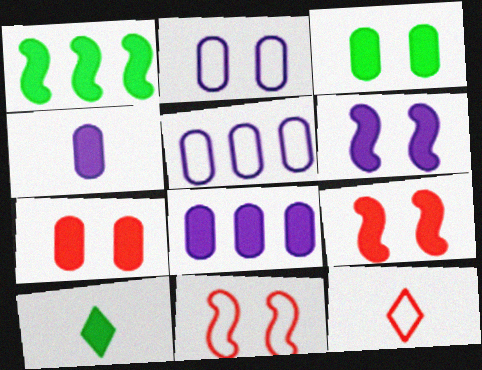[[1, 3, 10], 
[8, 9, 10]]